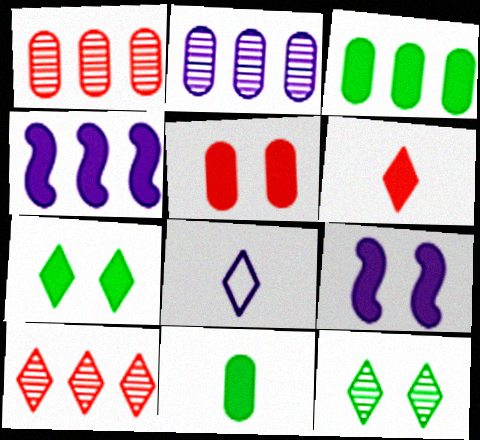[[2, 8, 9], 
[3, 6, 9], 
[5, 7, 9], 
[7, 8, 10]]